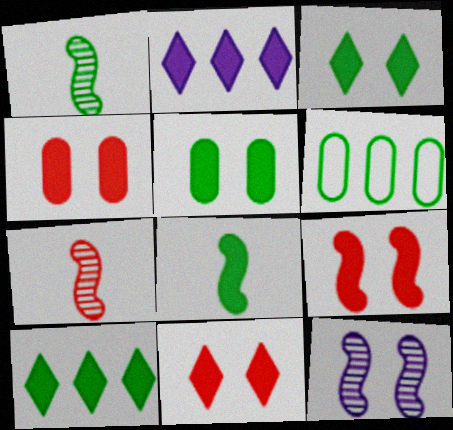[[1, 3, 6], 
[2, 4, 8], 
[4, 9, 11], 
[5, 8, 10]]